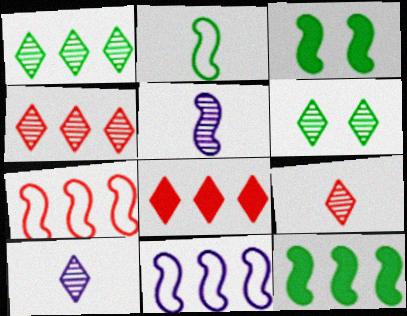[[3, 5, 7], 
[4, 6, 10]]